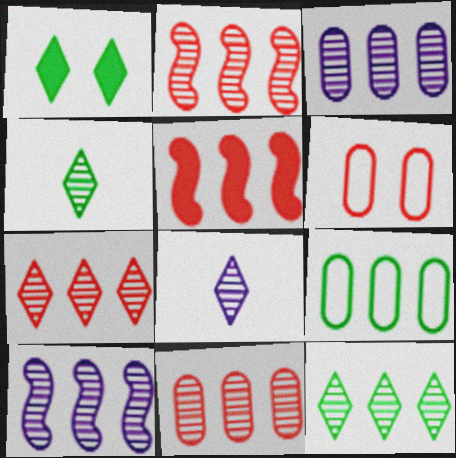[[2, 3, 12], 
[2, 7, 11], 
[10, 11, 12]]